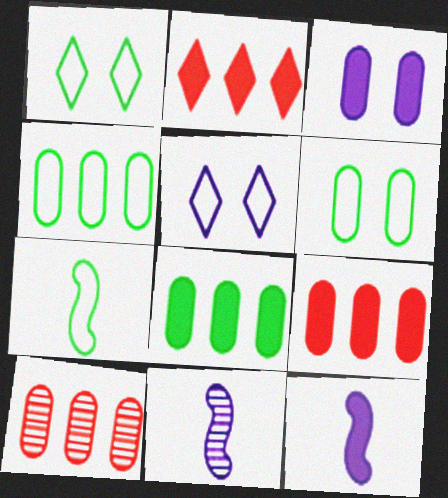[[1, 4, 7], 
[1, 9, 11], 
[1, 10, 12], 
[2, 6, 11]]